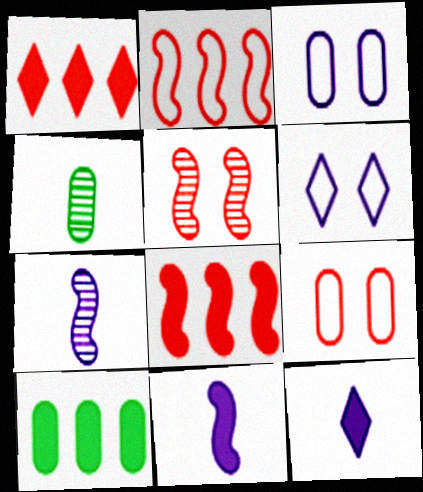[[4, 6, 8]]